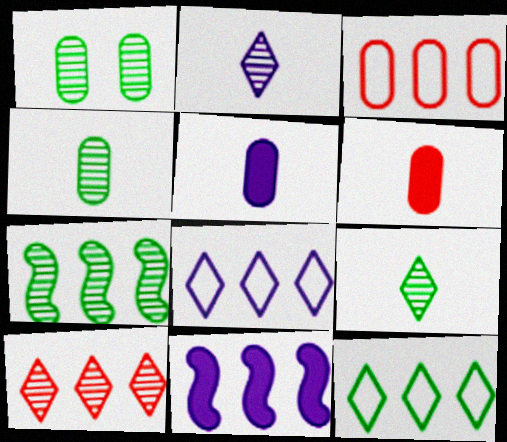[[1, 3, 5], 
[1, 7, 9]]